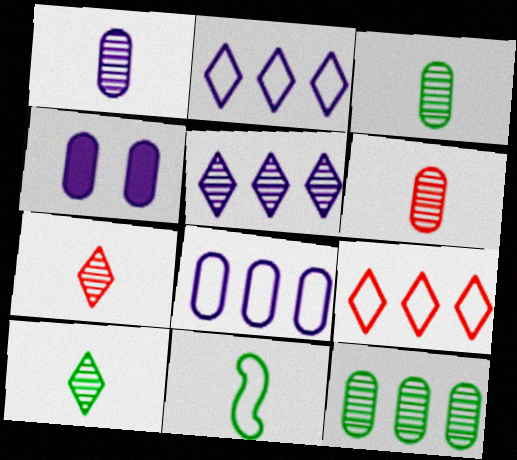[[1, 3, 6], 
[1, 4, 8]]